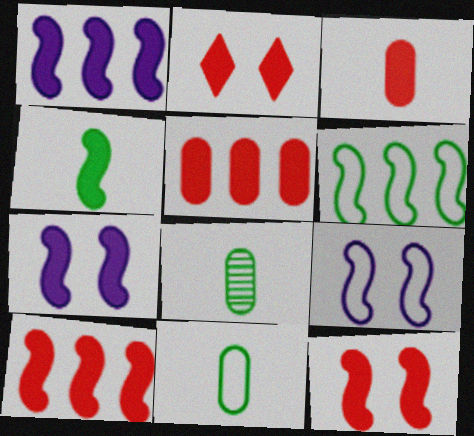[[1, 4, 12], 
[2, 3, 10], 
[4, 7, 10]]